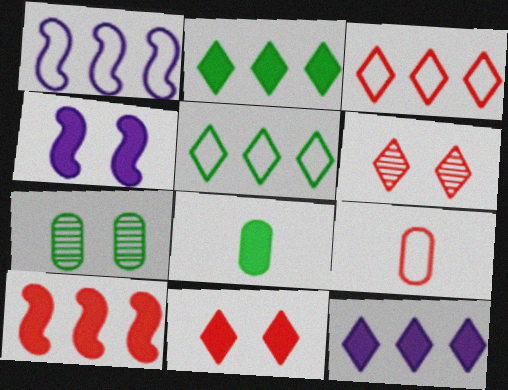[[1, 6, 8], 
[6, 9, 10]]